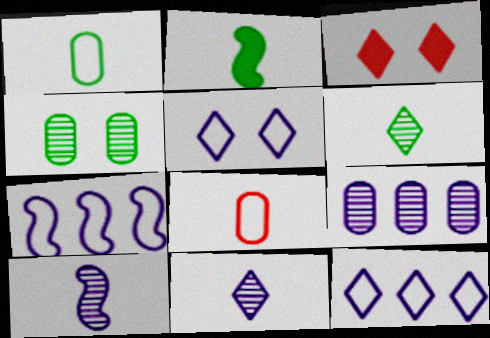[[1, 2, 6], 
[2, 8, 11], 
[3, 6, 12]]